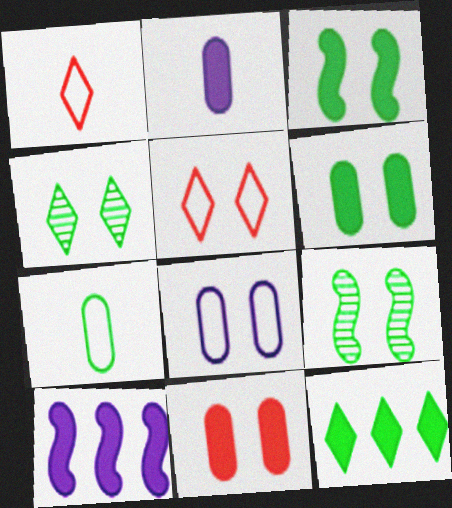[[7, 9, 12]]